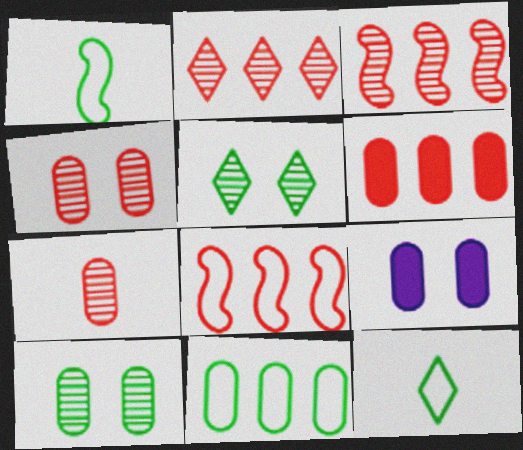[[1, 2, 9], 
[2, 6, 8], 
[3, 9, 12], 
[7, 9, 11]]